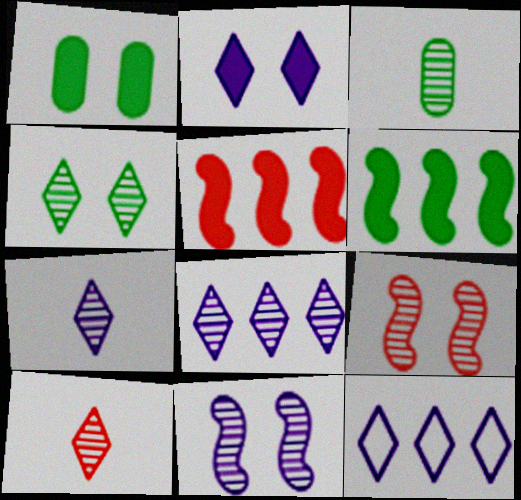[[2, 7, 12], 
[3, 8, 9], 
[4, 8, 10]]